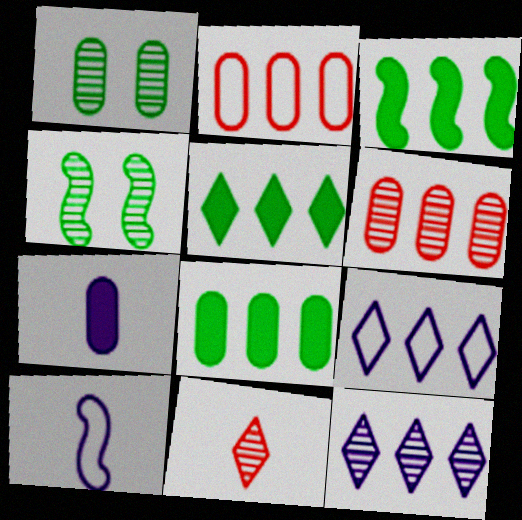[[1, 2, 7], 
[2, 3, 12], 
[3, 5, 8], 
[3, 6, 9]]